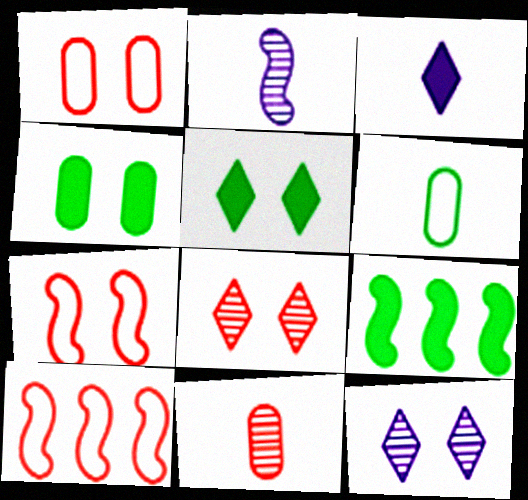[[2, 7, 9], 
[4, 7, 12]]